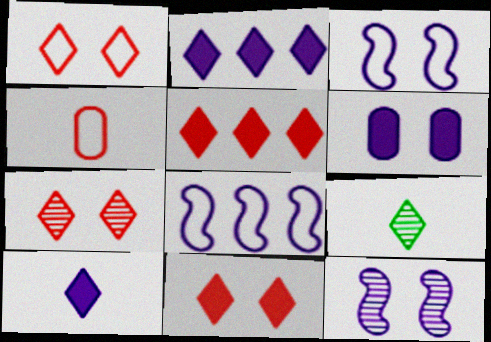[[1, 2, 9], 
[1, 7, 11]]